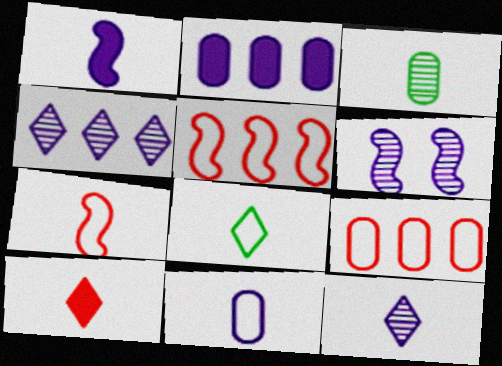[[1, 11, 12], 
[7, 8, 11], 
[8, 10, 12]]